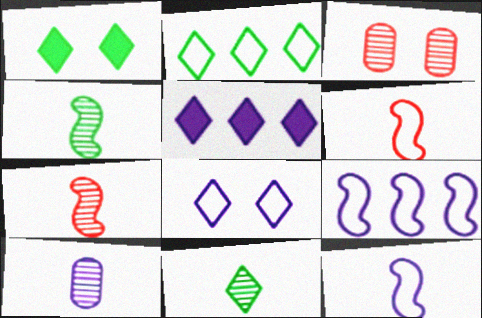[[1, 2, 11], 
[7, 10, 11]]